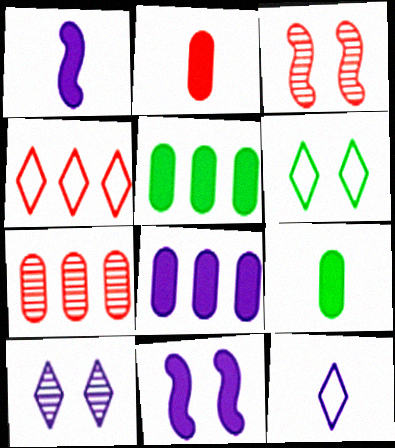[[1, 6, 7], 
[2, 3, 4], 
[3, 5, 12], 
[4, 6, 12]]